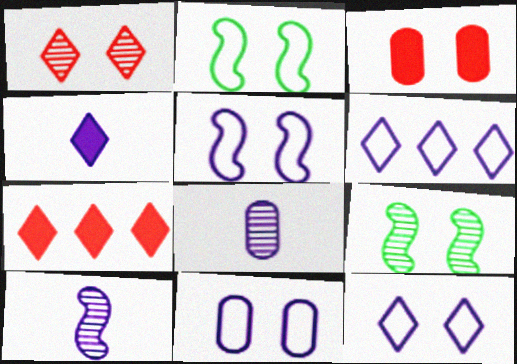[[2, 7, 8], 
[3, 9, 12], 
[5, 11, 12]]